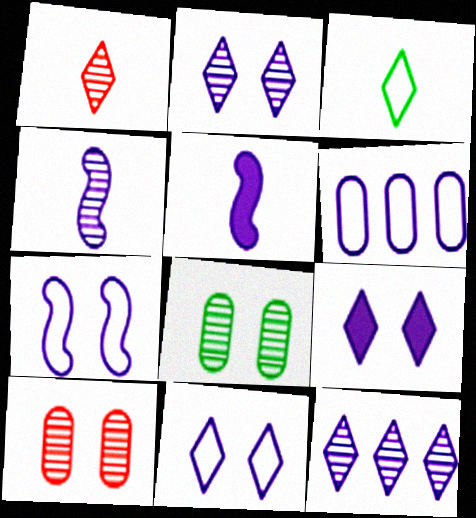[[2, 5, 6], 
[2, 9, 11], 
[4, 6, 9]]